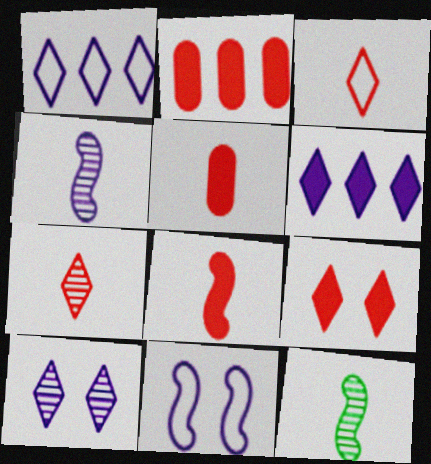[[2, 8, 9]]